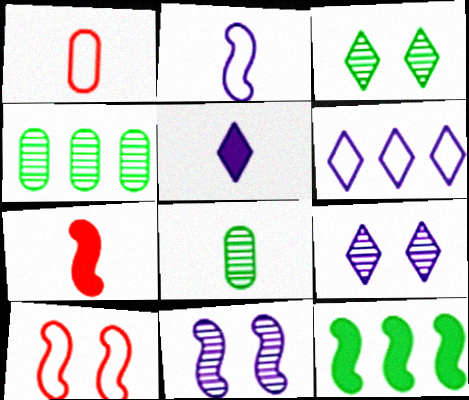[[1, 9, 12], 
[4, 5, 10], 
[5, 6, 9]]